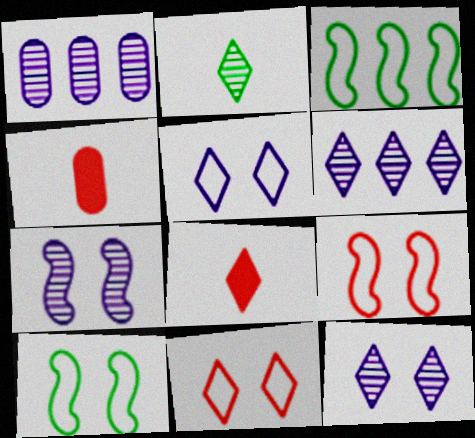[[1, 8, 10], 
[3, 4, 12], 
[4, 6, 10]]